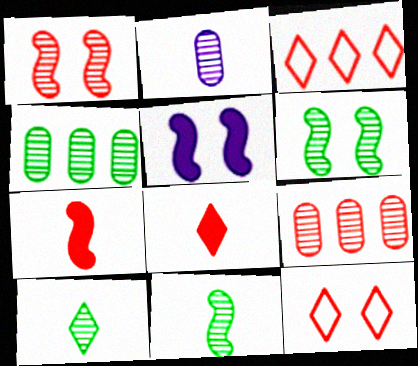[[4, 6, 10], 
[7, 9, 12]]